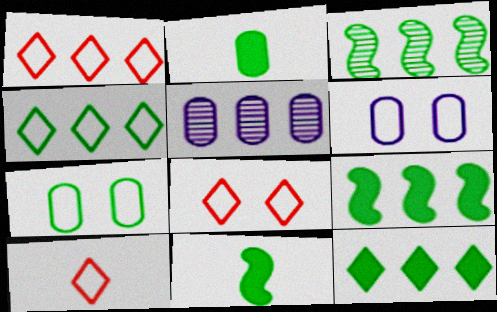[[1, 5, 9], 
[1, 8, 10], 
[5, 8, 11]]